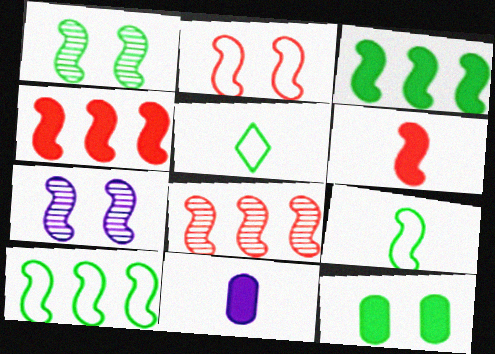[[1, 3, 9], 
[2, 6, 8], 
[4, 7, 9], 
[6, 7, 10]]